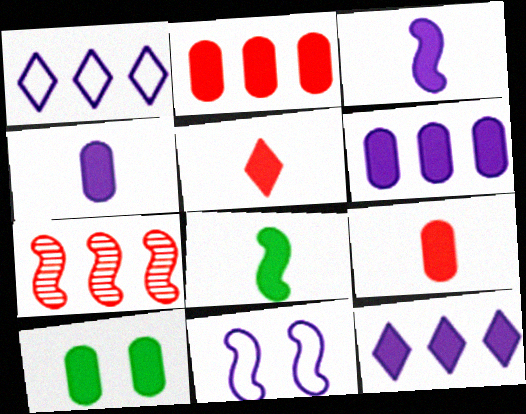[[2, 4, 10], 
[4, 5, 8], 
[6, 9, 10], 
[7, 8, 11]]